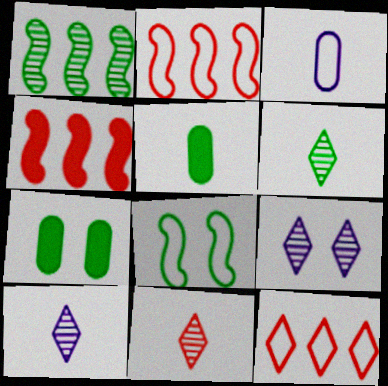[[2, 5, 9], 
[2, 7, 10], 
[3, 8, 12], 
[6, 10, 11]]